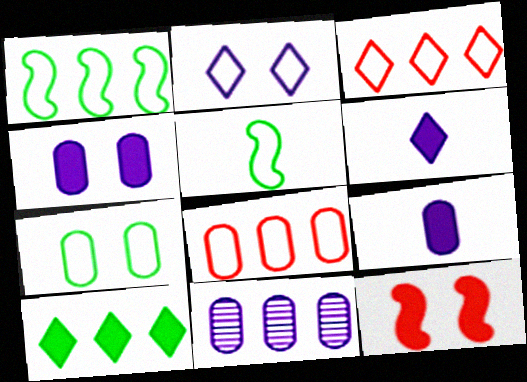[[2, 5, 8], 
[9, 10, 12]]